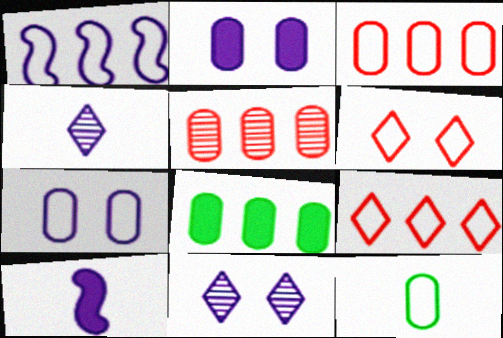[[1, 2, 4], 
[1, 6, 12], 
[2, 5, 12], 
[3, 7, 12]]